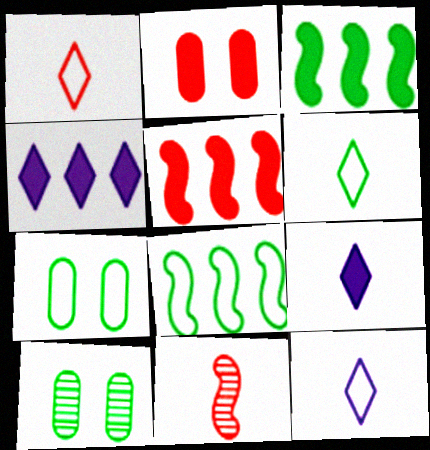[[1, 6, 12], 
[2, 3, 9], 
[3, 6, 10], 
[4, 7, 11], 
[5, 10, 12], 
[6, 7, 8]]